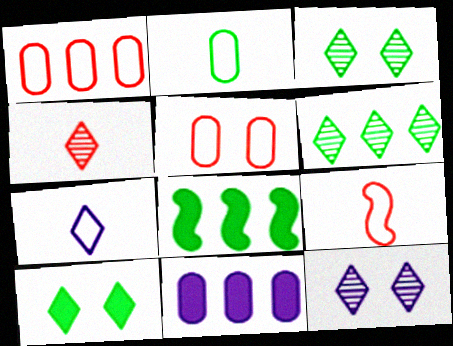[[2, 3, 8], 
[2, 7, 9], 
[3, 9, 11], 
[4, 6, 12]]